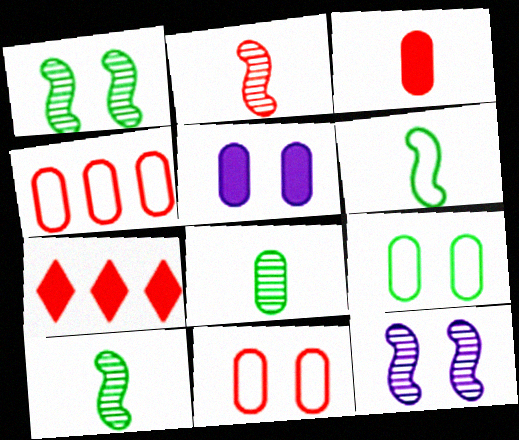[[2, 7, 11], 
[4, 5, 8]]